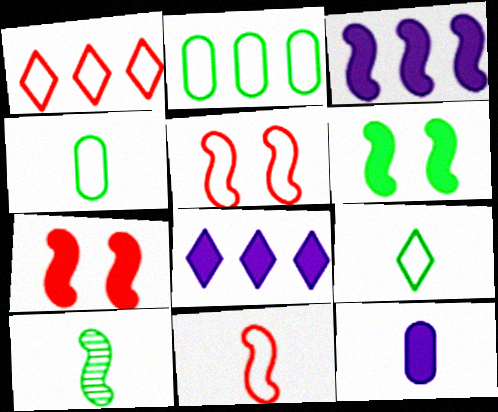[[3, 5, 10]]